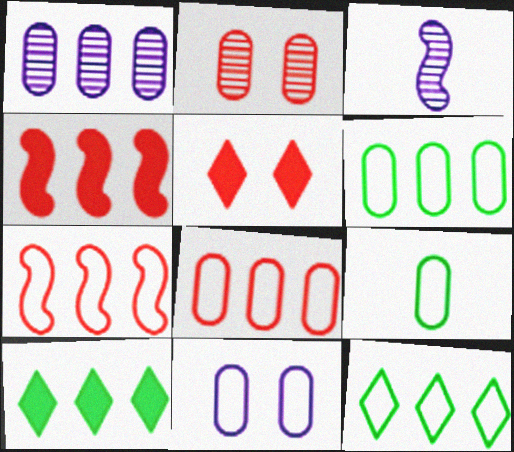[[1, 4, 12], 
[1, 7, 10], 
[3, 5, 6], 
[8, 9, 11]]